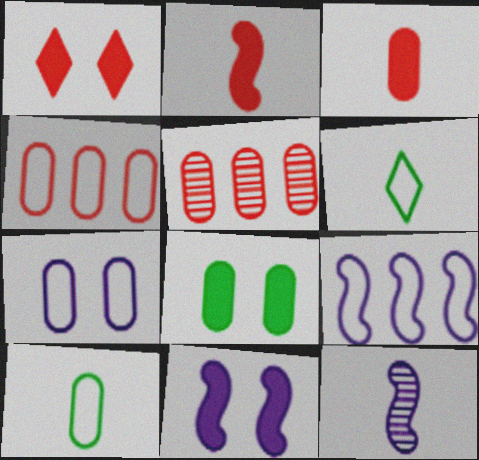[[1, 8, 11], 
[3, 6, 12], 
[4, 7, 10], 
[5, 6, 11], 
[9, 11, 12]]